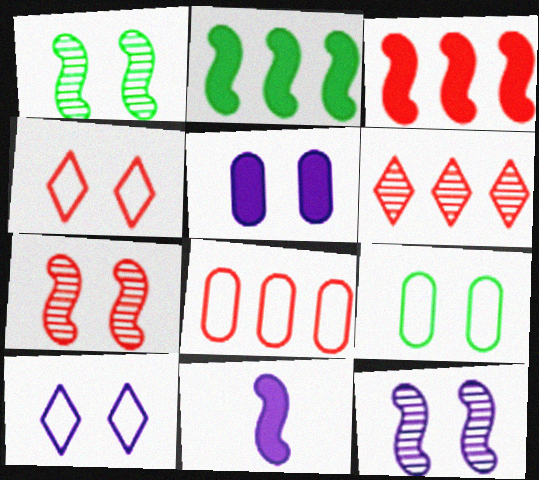[[1, 4, 5], 
[1, 7, 12], 
[3, 6, 8], 
[5, 10, 12], 
[6, 9, 11]]